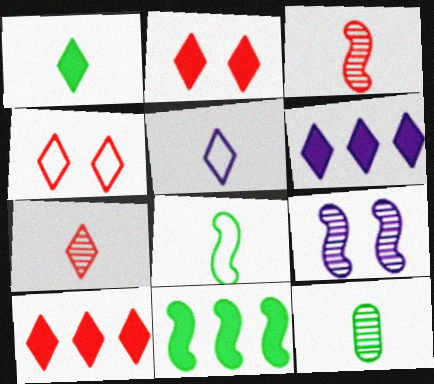[[1, 2, 6], 
[1, 5, 7], 
[1, 8, 12], 
[4, 7, 10]]